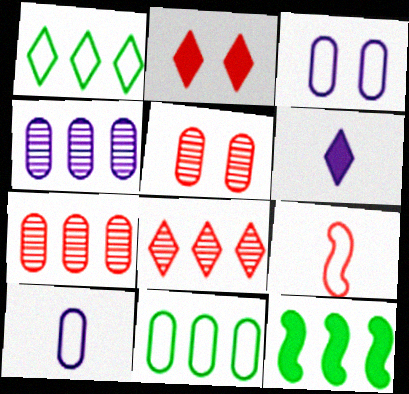[[1, 3, 9], 
[2, 7, 9]]